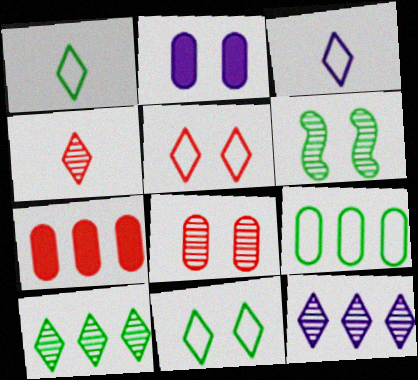[[2, 5, 6], 
[3, 6, 7]]